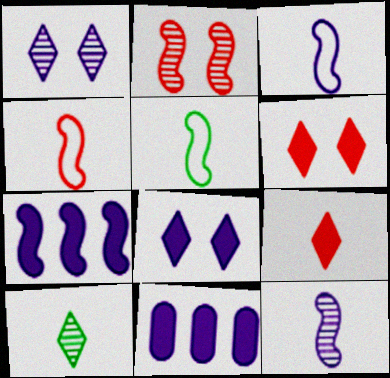[[1, 3, 11], 
[2, 5, 7], 
[3, 4, 5]]